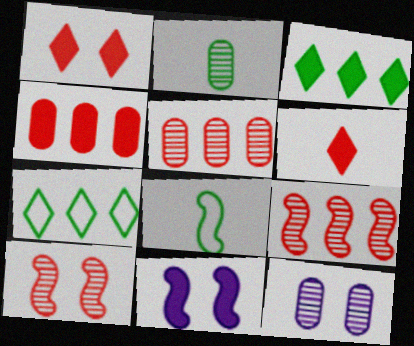[[2, 5, 12], 
[8, 9, 11]]